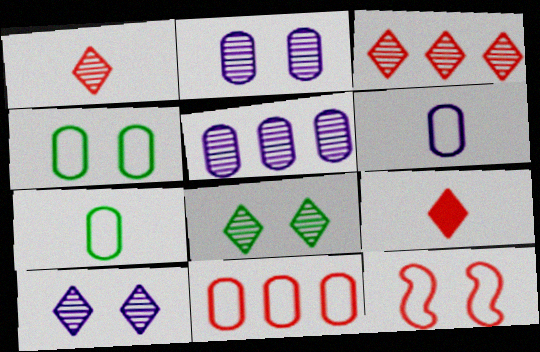[[4, 6, 11]]